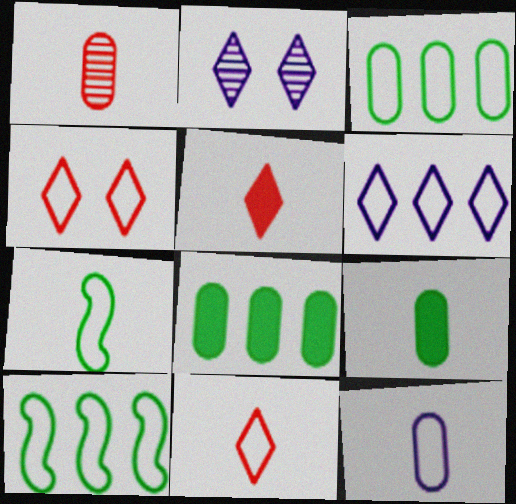[[1, 9, 12], 
[4, 10, 12], 
[7, 11, 12]]